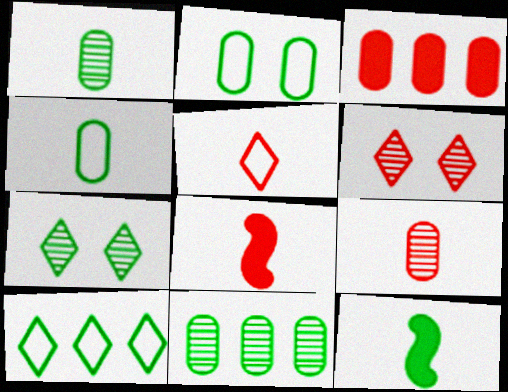[[5, 8, 9]]